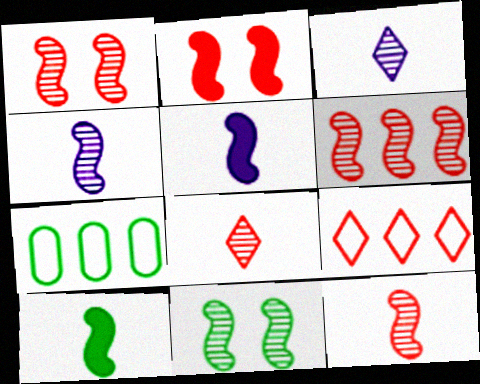[[1, 6, 12], 
[2, 3, 7], 
[4, 6, 11]]